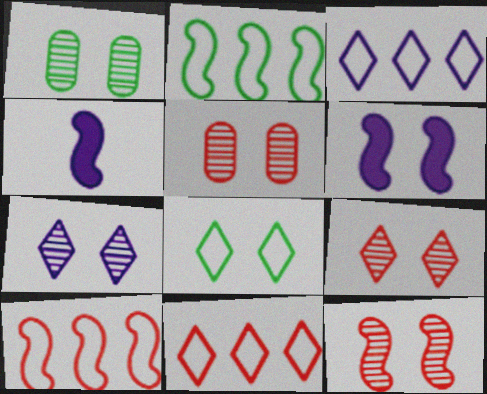[[1, 4, 11], 
[1, 7, 12], 
[2, 4, 12], 
[5, 6, 8], 
[5, 9, 12]]